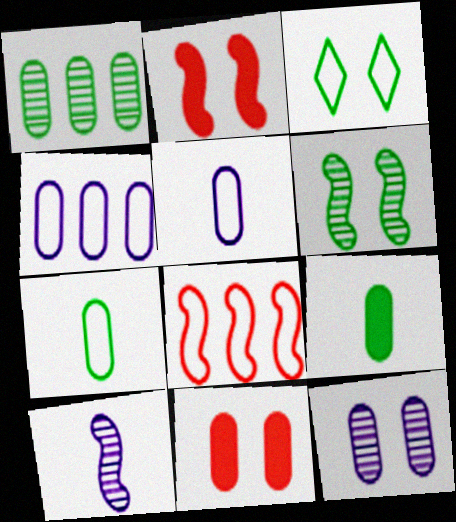[[1, 5, 11], 
[2, 3, 12], 
[3, 5, 8]]